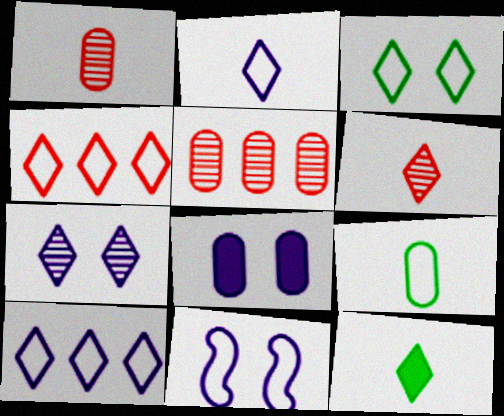[[2, 3, 4], 
[2, 6, 12], 
[4, 7, 12], 
[4, 9, 11], 
[5, 8, 9], 
[5, 11, 12], 
[7, 8, 11]]